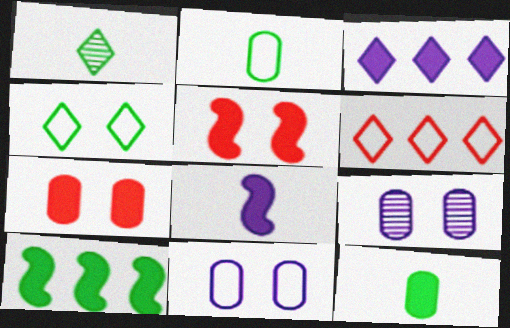[[3, 5, 12], 
[4, 5, 9], 
[5, 8, 10]]